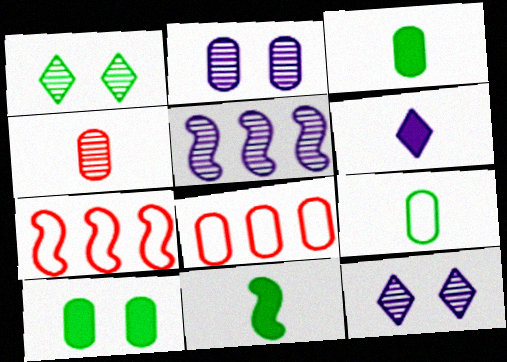[[1, 4, 5], 
[2, 3, 8], 
[3, 7, 12], 
[8, 11, 12]]